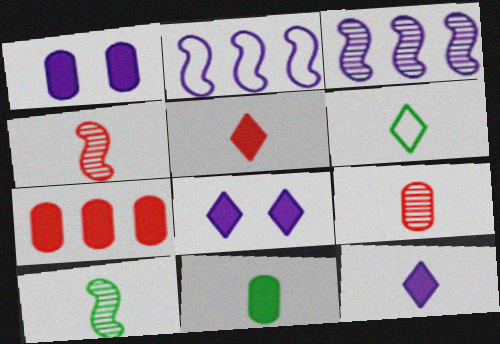[[1, 7, 11], 
[6, 10, 11]]